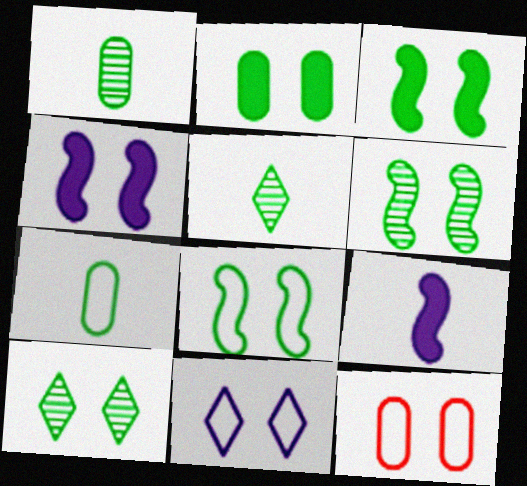[[2, 8, 10], 
[3, 6, 8], 
[4, 10, 12], 
[8, 11, 12]]